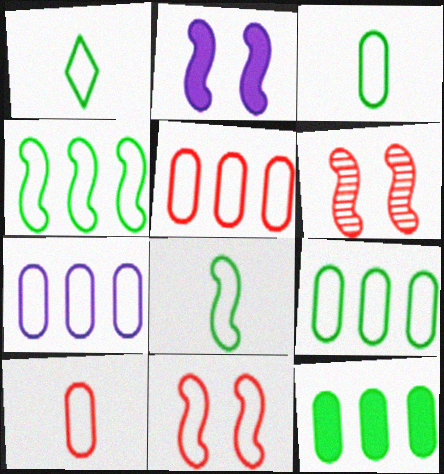[[1, 3, 8], 
[1, 7, 11], 
[5, 7, 9]]